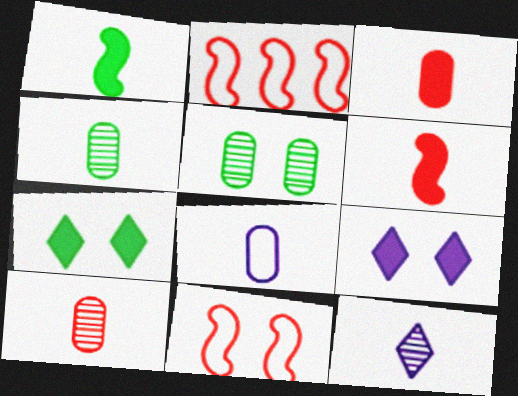[[2, 4, 9], 
[3, 4, 8], 
[5, 9, 11]]